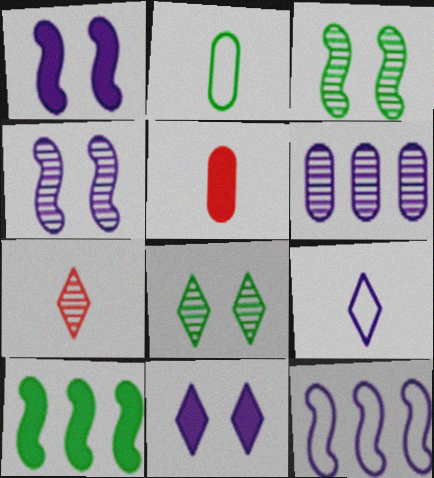[[1, 6, 9], 
[2, 8, 10], 
[3, 6, 7], 
[5, 8, 12], 
[5, 10, 11]]